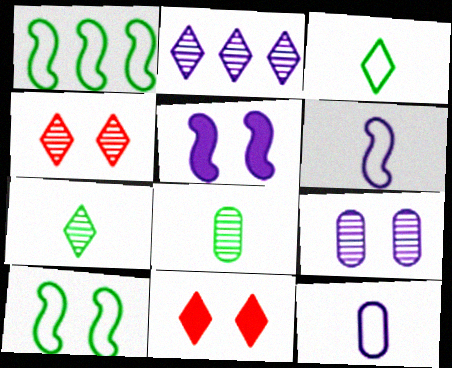[[2, 3, 11], 
[2, 4, 7], 
[2, 5, 12], 
[9, 10, 11]]